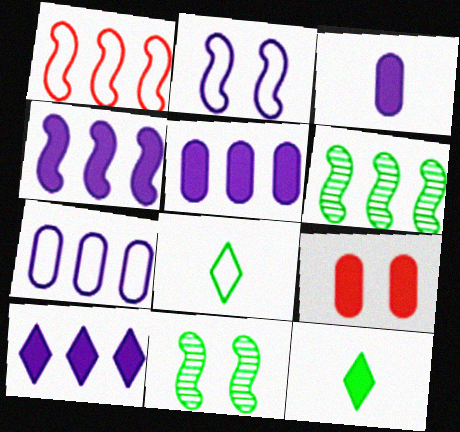[[1, 4, 6], 
[4, 5, 10], 
[4, 9, 12]]